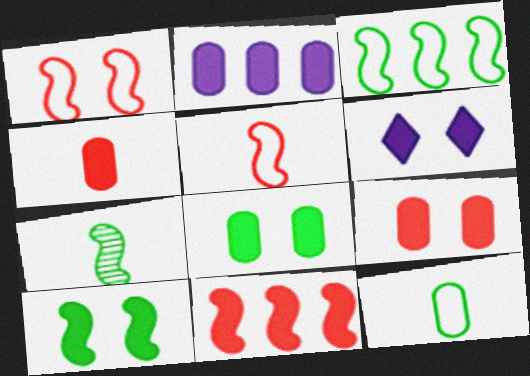[[2, 4, 8], 
[3, 7, 10], 
[6, 9, 10]]